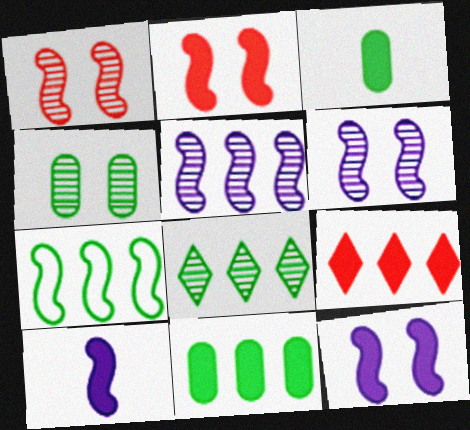[[1, 7, 10], 
[3, 9, 12], 
[7, 8, 11]]